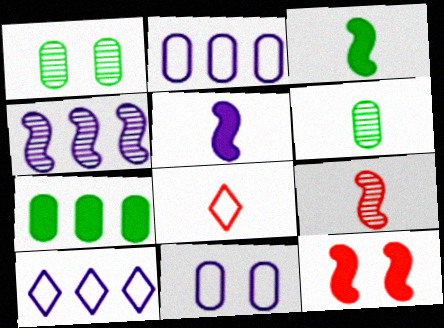[[5, 6, 8], 
[6, 10, 12]]